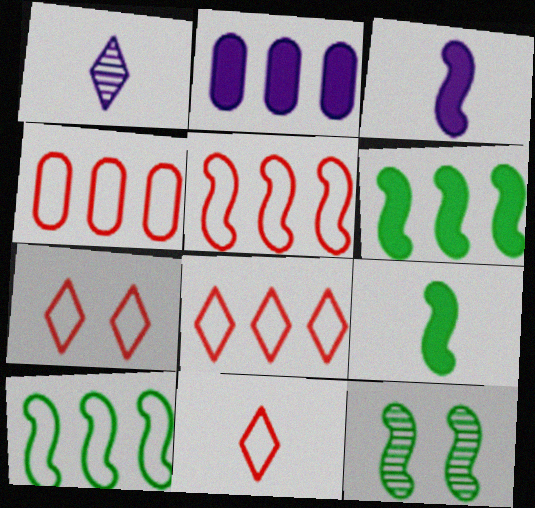[[2, 11, 12], 
[3, 5, 12], 
[4, 5, 8], 
[7, 8, 11], 
[9, 10, 12]]